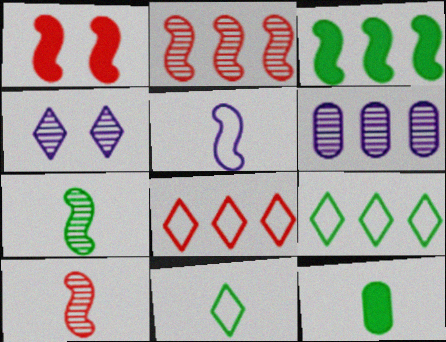[[1, 6, 11], 
[3, 6, 8], 
[7, 11, 12]]